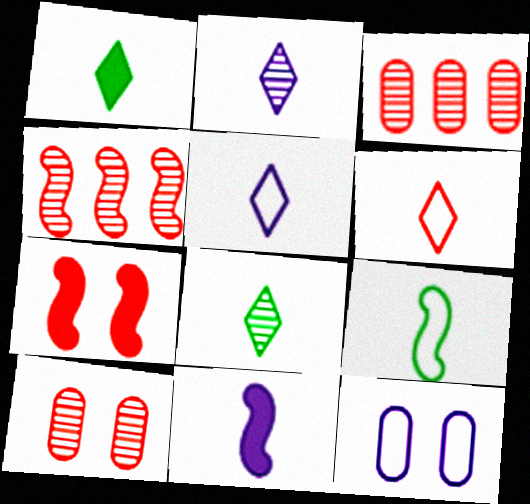[[1, 2, 6], 
[1, 4, 12], 
[3, 6, 7]]